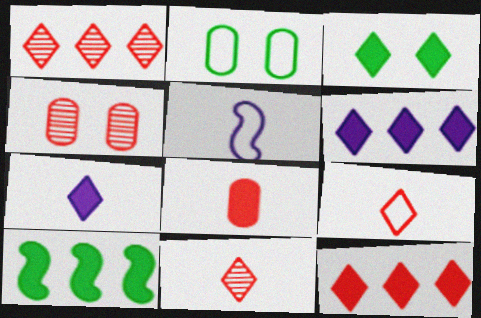[[3, 7, 12]]